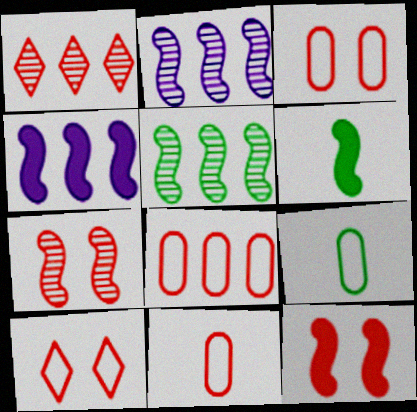[[1, 11, 12], 
[3, 8, 11], 
[4, 6, 12]]